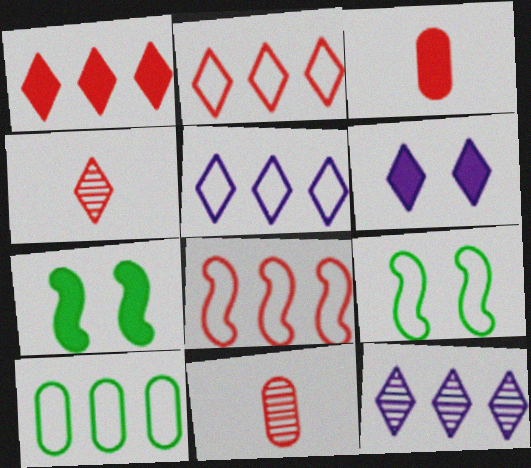[[3, 9, 12], 
[5, 7, 11], 
[5, 8, 10]]